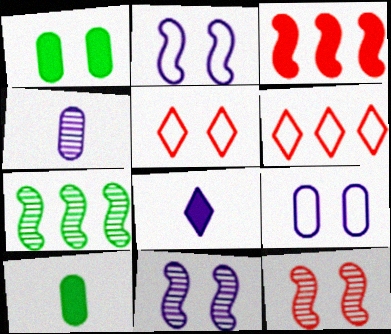[[1, 3, 8], 
[1, 5, 11], 
[6, 10, 11]]